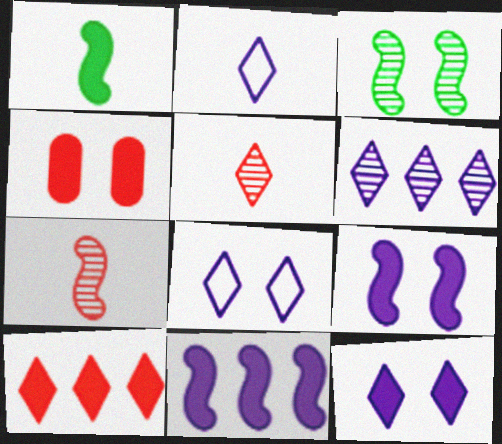[[2, 6, 12], 
[3, 4, 8]]